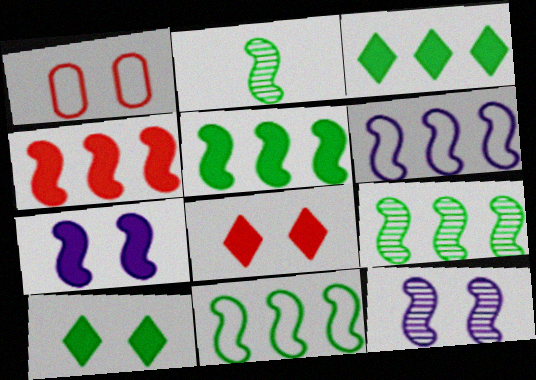[[1, 10, 12], 
[4, 6, 9], 
[5, 9, 11]]